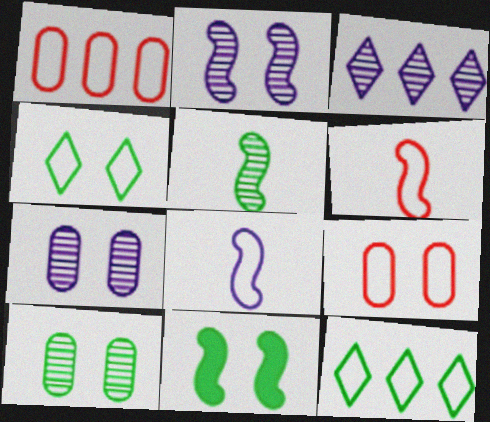[[1, 4, 8], 
[4, 10, 11], 
[8, 9, 12]]